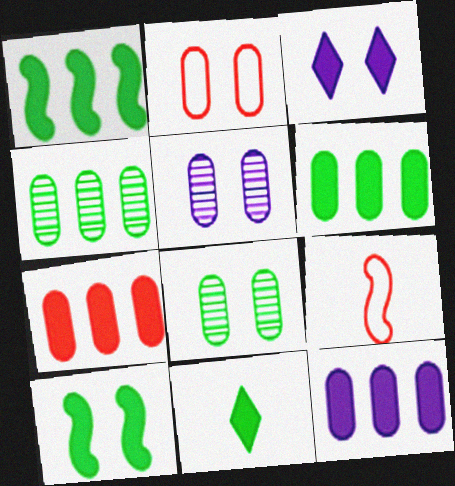[[3, 4, 9], 
[6, 7, 12], 
[6, 10, 11]]